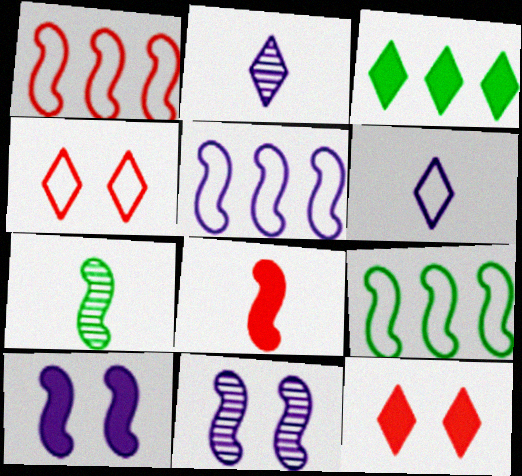[[1, 5, 9], 
[1, 7, 10], 
[2, 3, 4], 
[8, 9, 11]]